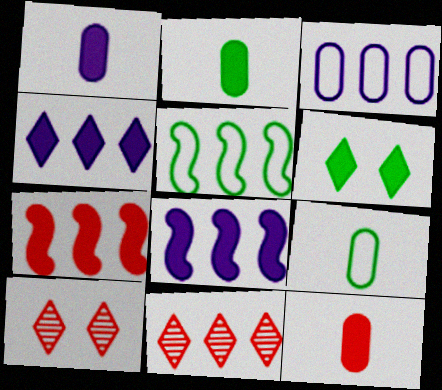[[1, 2, 12], 
[1, 5, 10], 
[1, 6, 7], 
[6, 8, 12], 
[8, 9, 10]]